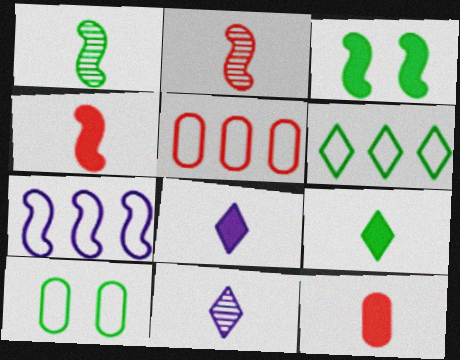[[2, 3, 7], 
[3, 5, 11], 
[5, 6, 7]]